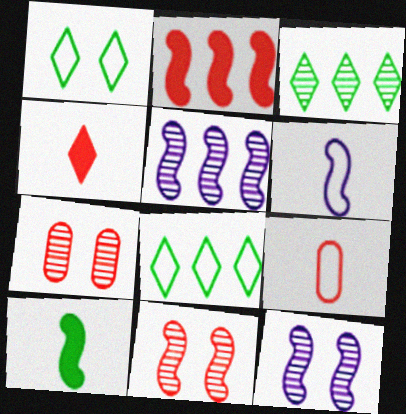[]